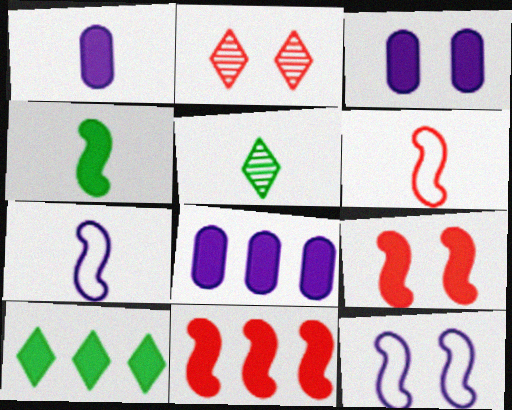[[1, 3, 8], 
[1, 5, 6], 
[1, 9, 10], 
[8, 10, 11]]